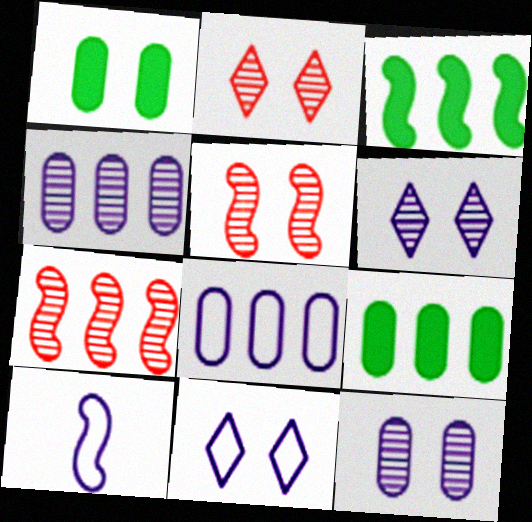[[1, 5, 11], 
[2, 9, 10], 
[3, 5, 10], 
[8, 10, 11]]